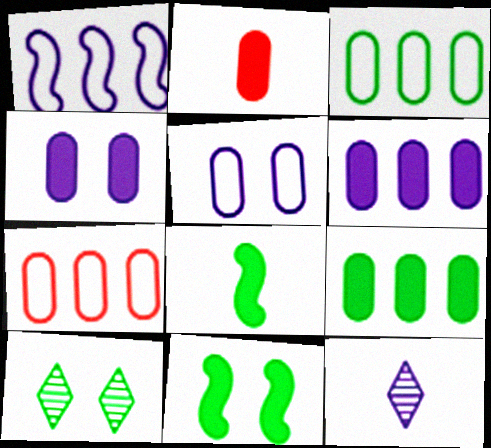[[1, 2, 10], 
[1, 4, 12], 
[2, 4, 9], 
[3, 8, 10], 
[7, 11, 12]]